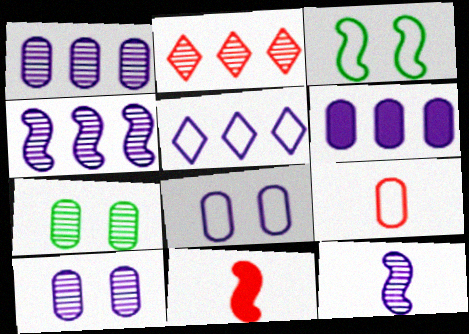[[2, 7, 12], 
[3, 4, 11], 
[3, 5, 9], 
[4, 5, 6], 
[5, 7, 11], 
[6, 7, 9]]